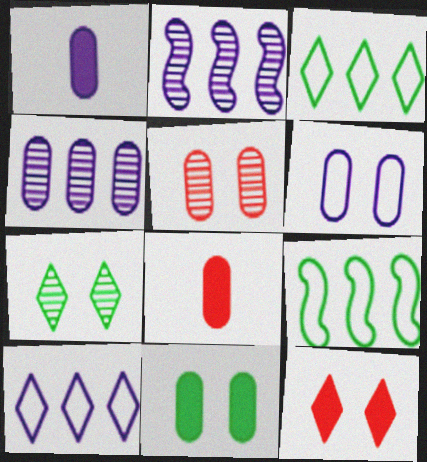[[1, 4, 6], 
[5, 6, 11]]